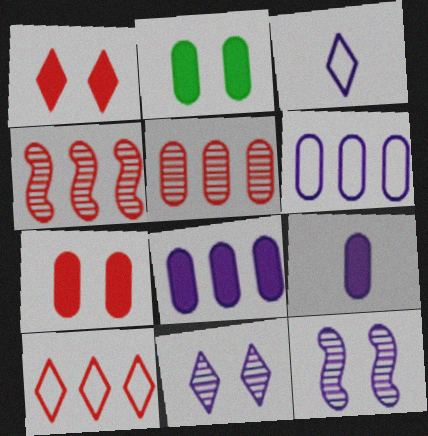[[2, 3, 4], 
[3, 8, 12]]